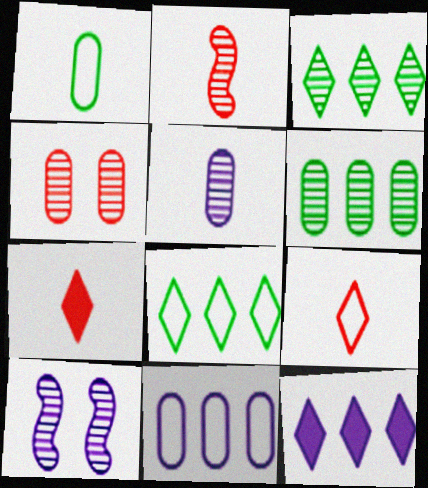[[4, 5, 6]]